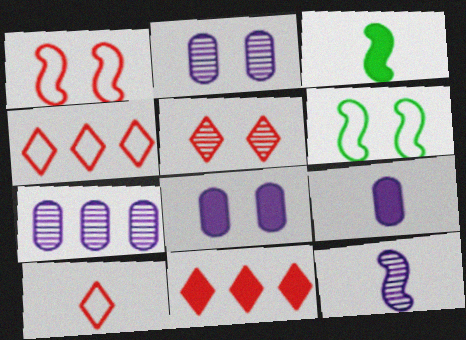[[2, 3, 4], 
[3, 8, 11], 
[5, 6, 8], 
[5, 10, 11]]